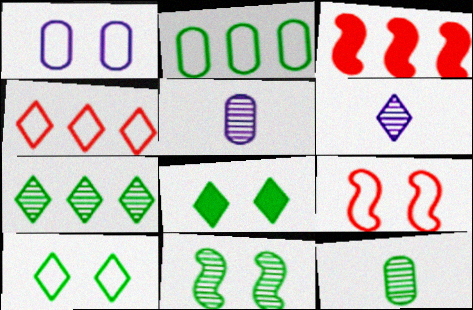[[1, 9, 10], 
[3, 5, 10], 
[4, 6, 8], 
[7, 11, 12]]